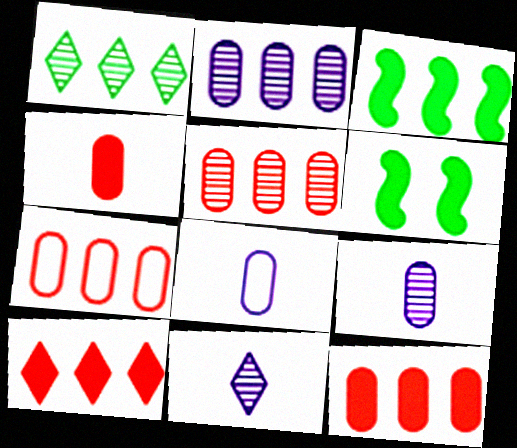[[5, 7, 12], 
[6, 7, 11]]